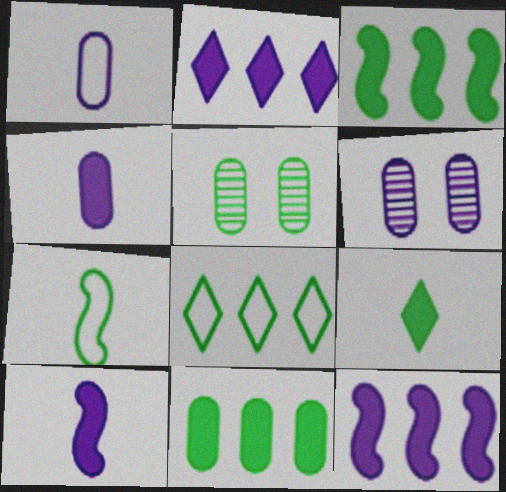[]